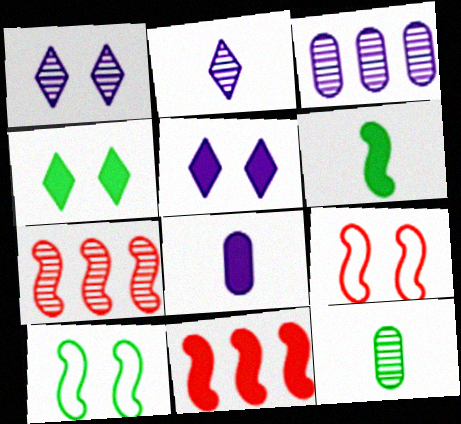[[1, 7, 12], 
[4, 8, 11]]